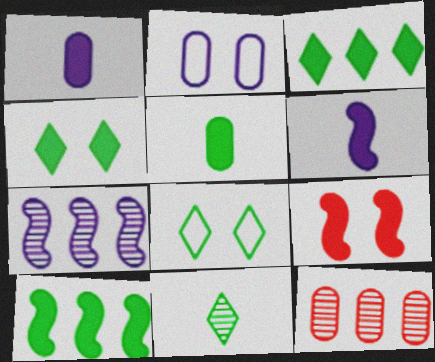[[1, 3, 9], 
[2, 5, 12], 
[3, 8, 11], 
[4, 5, 10], 
[6, 8, 12], 
[6, 9, 10]]